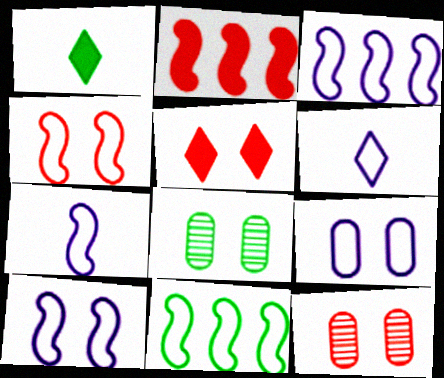[[1, 3, 12], 
[1, 8, 11], 
[2, 6, 8], 
[3, 6, 9], 
[3, 7, 10], 
[4, 5, 12], 
[4, 7, 11], 
[5, 8, 10]]